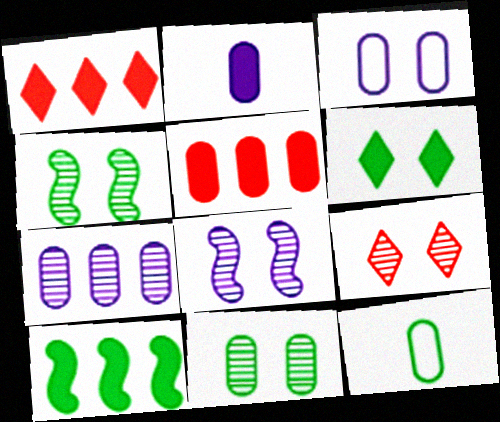[[1, 8, 12], 
[2, 3, 7], 
[8, 9, 11]]